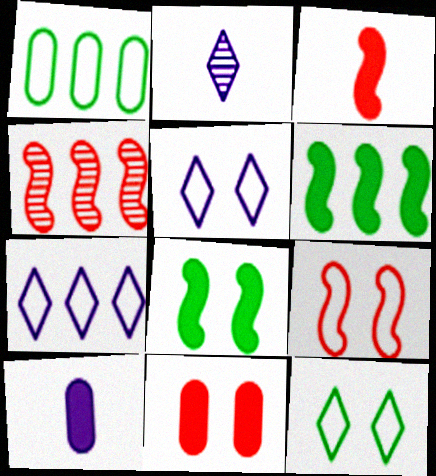[[3, 4, 9], 
[4, 10, 12]]